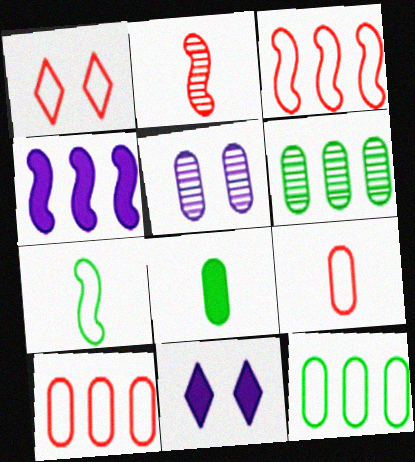[[1, 3, 9], 
[2, 11, 12], 
[5, 8, 10]]